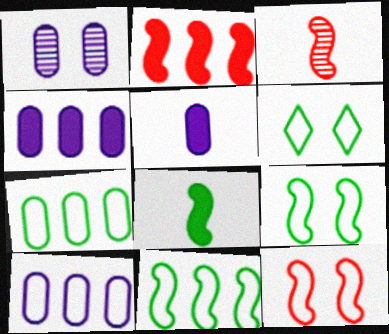[[1, 5, 10], 
[2, 3, 12], 
[3, 4, 6]]